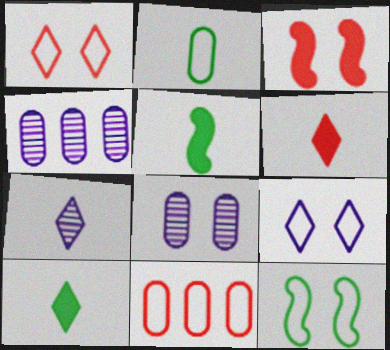[[1, 4, 5], 
[4, 6, 12]]